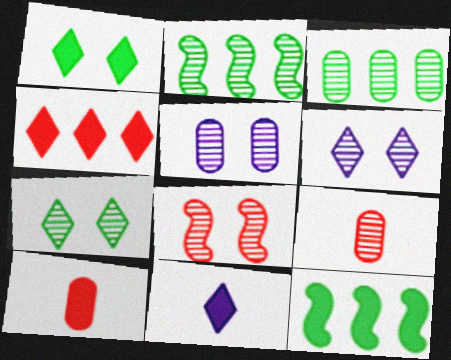[[1, 4, 11], 
[2, 6, 9], 
[3, 5, 9], 
[5, 7, 8]]